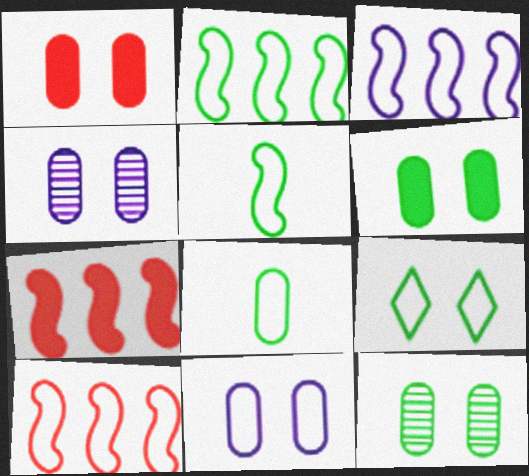[[1, 11, 12], 
[2, 3, 10], 
[2, 8, 9]]